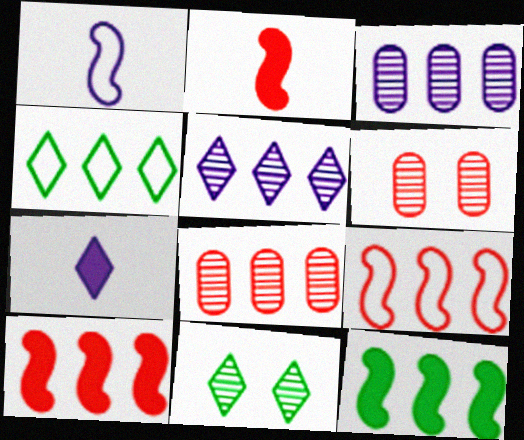[[3, 4, 10]]